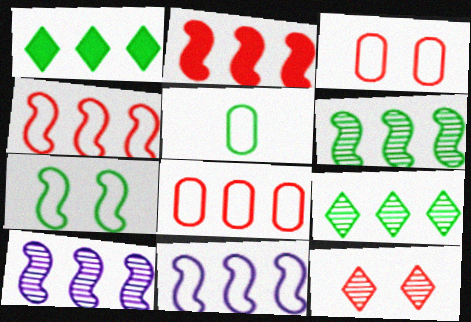[[1, 8, 10], 
[2, 6, 11]]